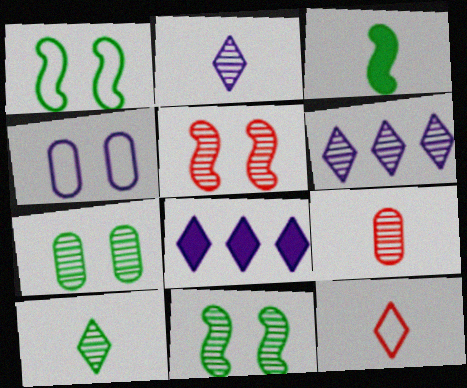[[1, 8, 9], 
[6, 9, 11]]